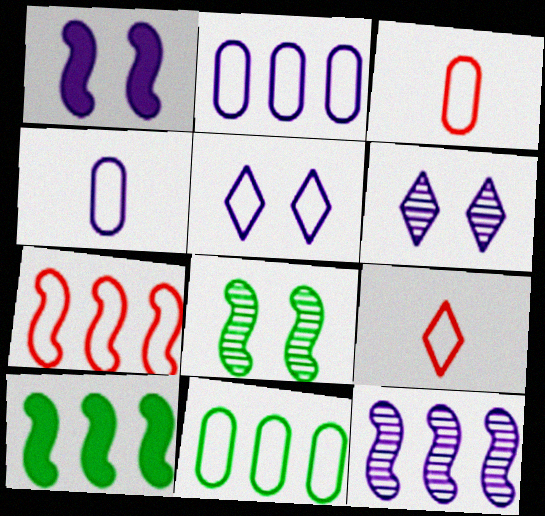[[3, 6, 10], 
[7, 10, 12]]